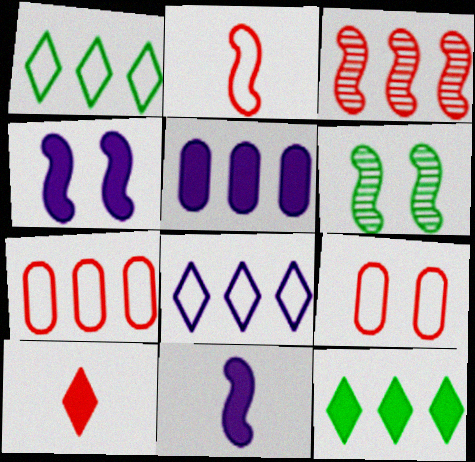[[1, 3, 5], 
[3, 9, 10]]